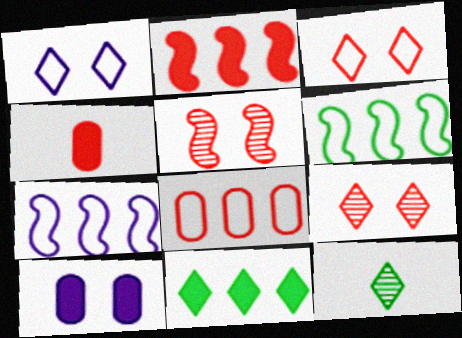[]